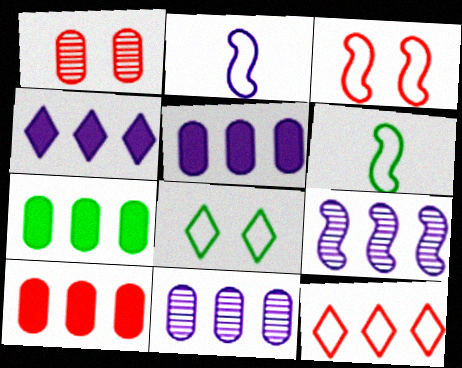[[1, 4, 6], 
[5, 7, 10], 
[7, 9, 12]]